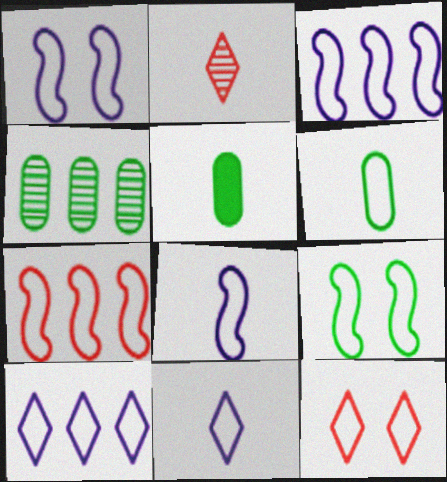[[1, 3, 8], 
[2, 5, 8], 
[3, 6, 12], 
[7, 8, 9]]